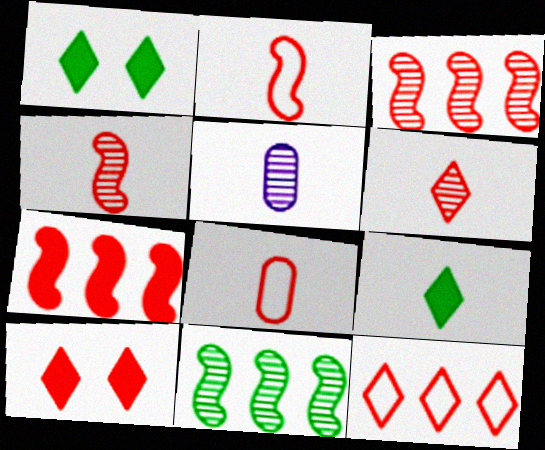[[2, 5, 9], 
[3, 8, 10], 
[6, 10, 12]]